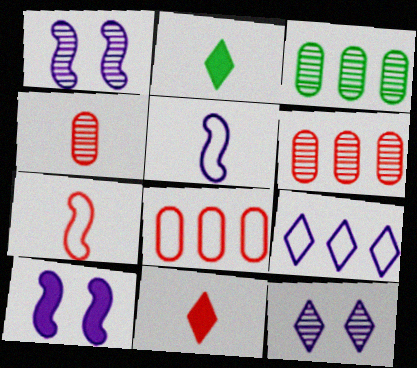[[1, 2, 8], 
[2, 4, 5], 
[4, 7, 11]]